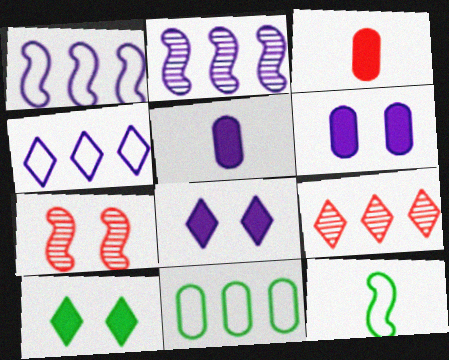[[6, 9, 12]]